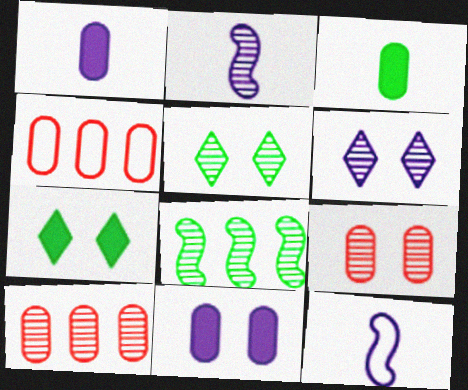[[2, 4, 7], 
[2, 5, 10], 
[7, 10, 12]]